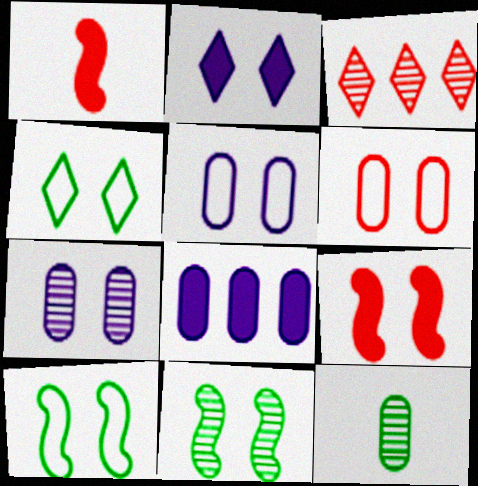[[1, 3, 6], 
[2, 6, 11], 
[4, 7, 9], 
[6, 8, 12]]